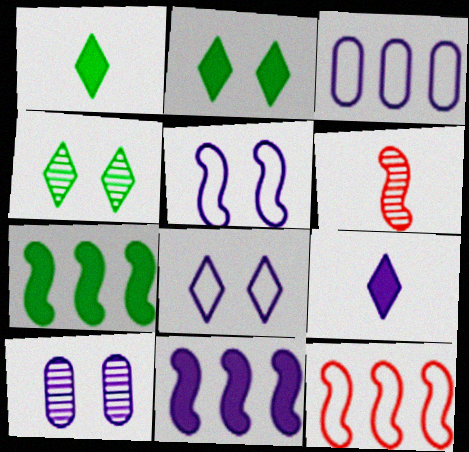[[1, 10, 12], 
[2, 3, 6], 
[5, 6, 7]]